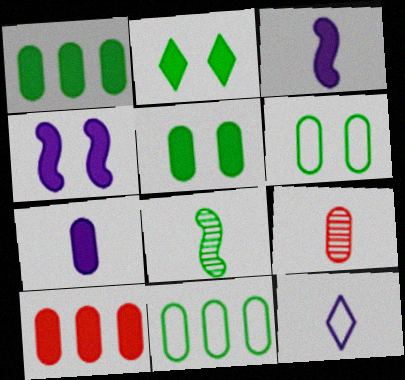[[2, 3, 10], 
[2, 8, 11], 
[5, 7, 10]]